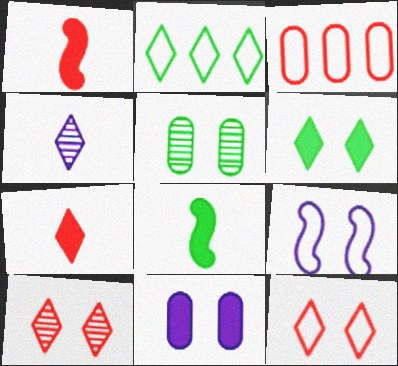[[1, 3, 10], 
[2, 5, 8]]